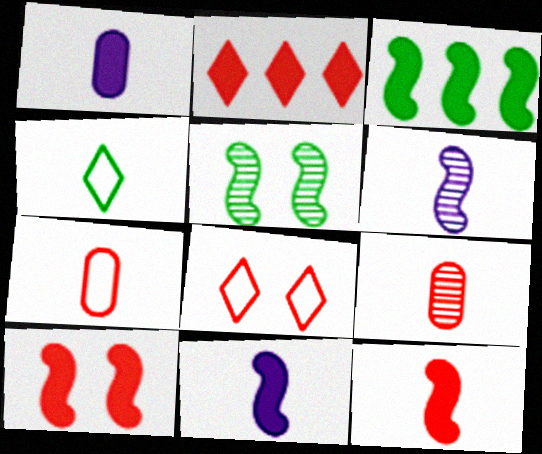[[3, 10, 11], 
[4, 9, 11]]